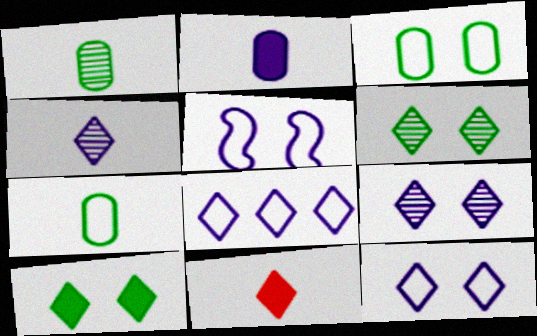[[6, 8, 11]]